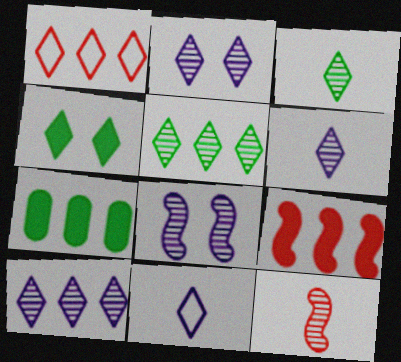[[1, 4, 6], 
[2, 6, 10]]